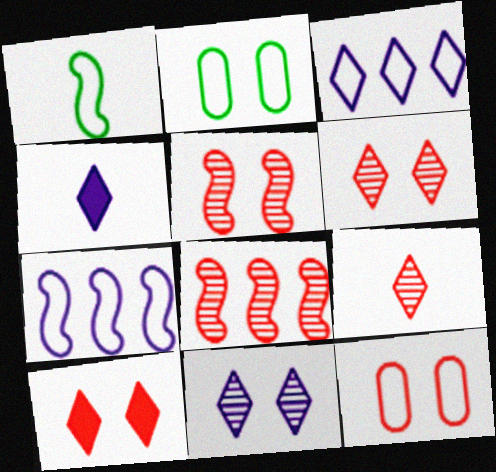[[1, 3, 12], 
[2, 4, 8], 
[3, 4, 11], 
[5, 10, 12]]